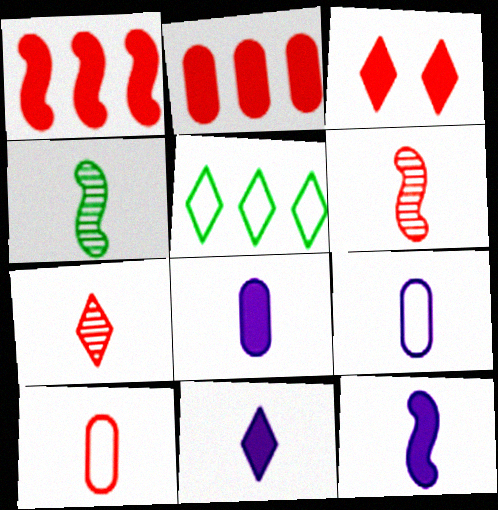[[4, 10, 11], 
[8, 11, 12]]